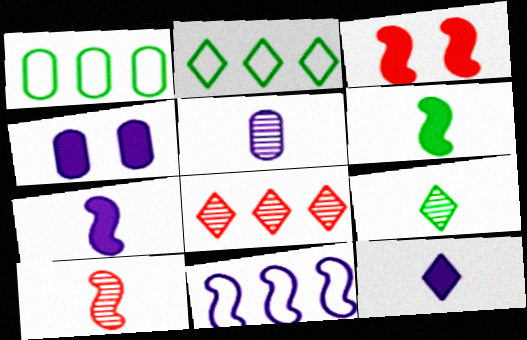[[2, 3, 5], 
[2, 4, 10], 
[5, 9, 10]]